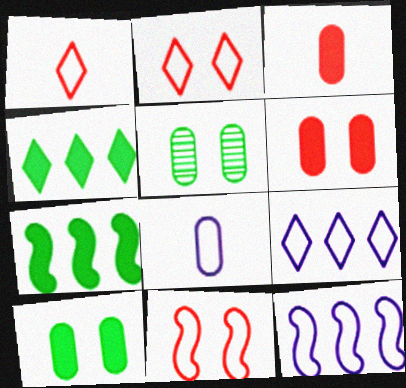[]